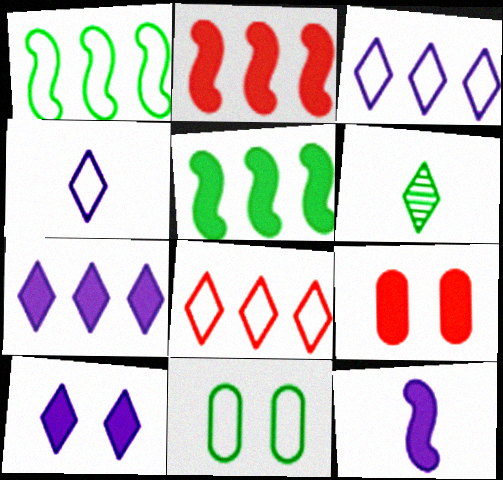[[5, 6, 11], 
[6, 8, 10]]